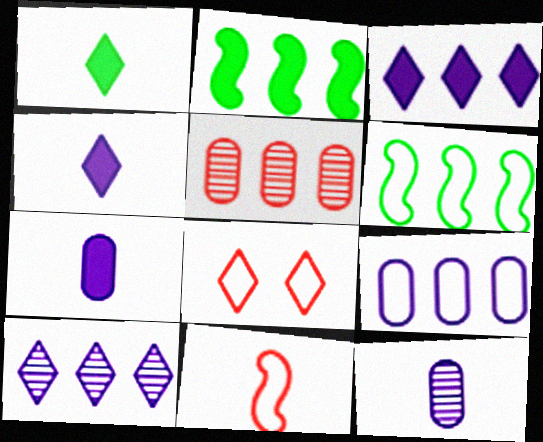[[1, 8, 10], 
[1, 11, 12], 
[2, 8, 12], 
[3, 5, 6]]